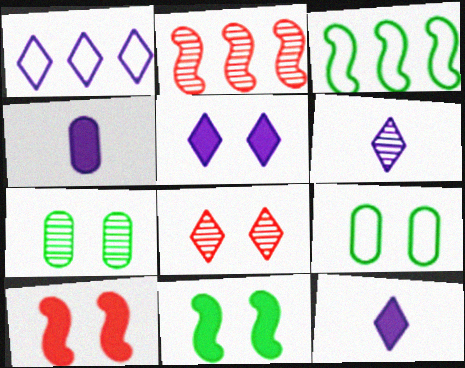[[1, 5, 6], 
[2, 6, 7], 
[2, 9, 12], 
[3, 4, 8]]